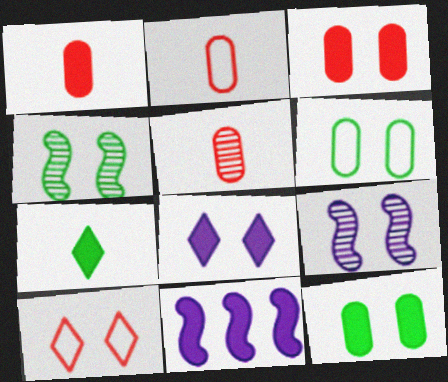[[1, 2, 5], 
[3, 7, 11], 
[9, 10, 12]]